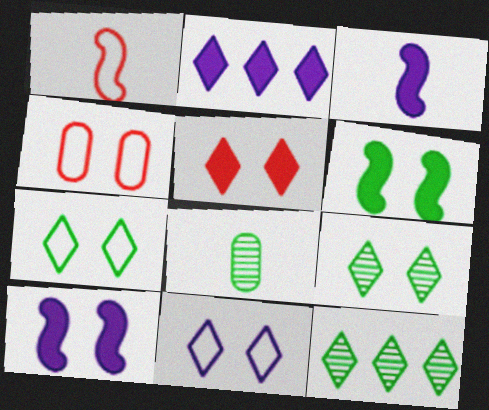[[3, 4, 12], 
[4, 9, 10], 
[5, 9, 11]]